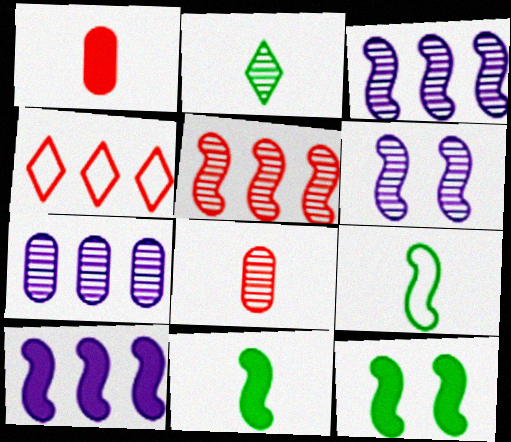[]